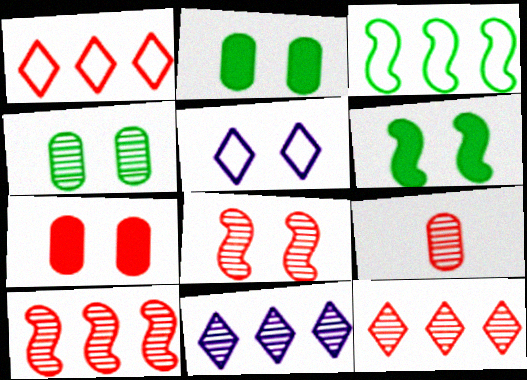[[2, 5, 8], 
[8, 9, 12]]